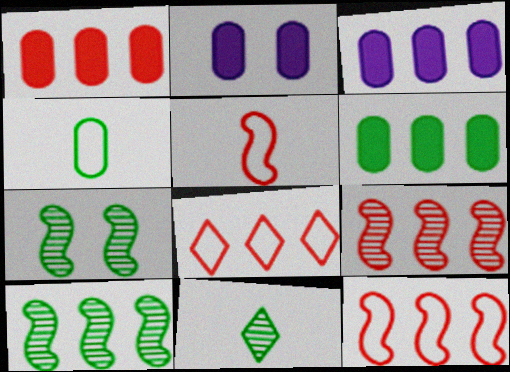[[1, 3, 6], 
[1, 8, 9], 
[2, 11, 12], 
[3, 8, 10]]